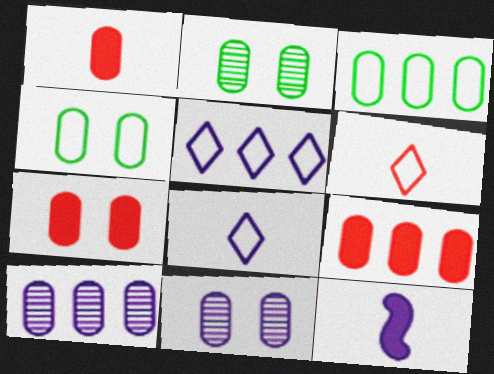[[1, 3, 11], 
[1, 4, 10], 
[1, 7, 9], 
[3, 9, 10], 
[4, 7, 11], 
[5, 11, 12]]